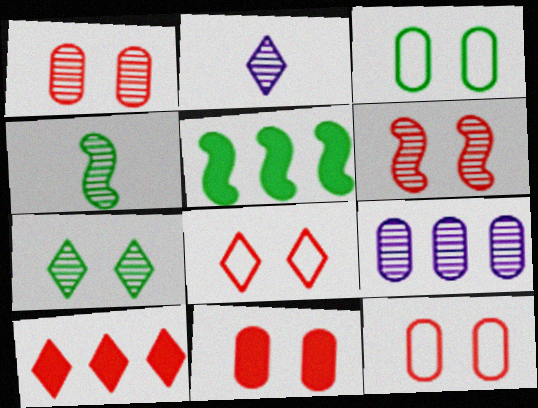[[1, 11, 12], 
[2, 5, 12], 
[6, 8, 11]]